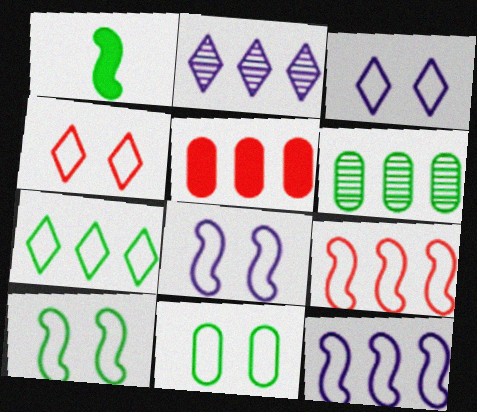[[4, 8, 11]]